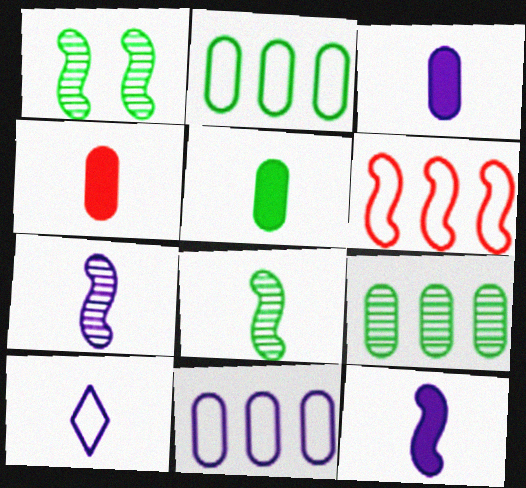[[1, 6, 12], 
[3, 4, 5], 
[3, 7, 10], 
[4, 8, 10]]